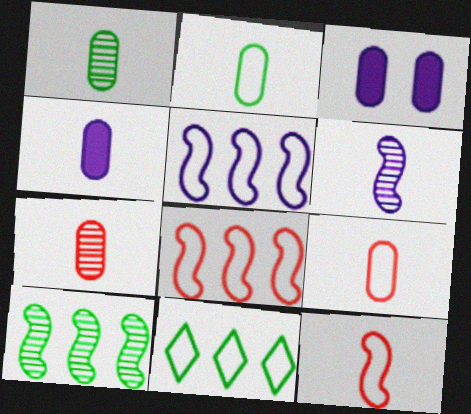[[1, 4, 9], 
[2, 4, 7]]